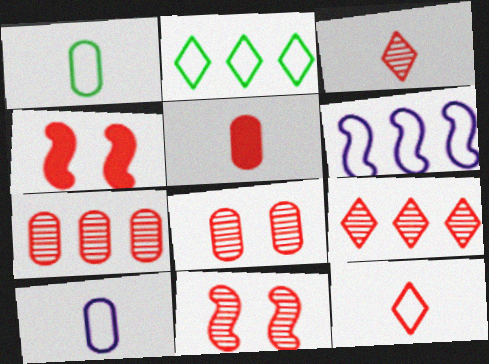[[3, 7, 11], 
[4, 7, 12]]